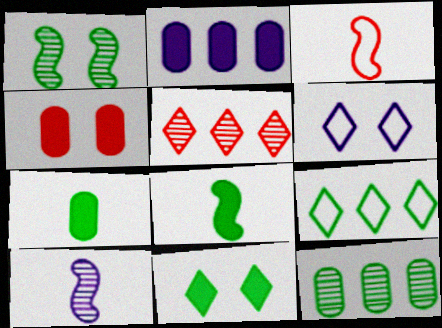[[1, 4, 6], 
[1, 7, 9], 
[2, 4, 7], 
[2, 6, 10], 
[3, 4, 5], 
[3, 8, 10], 
[4, 9, 10]]